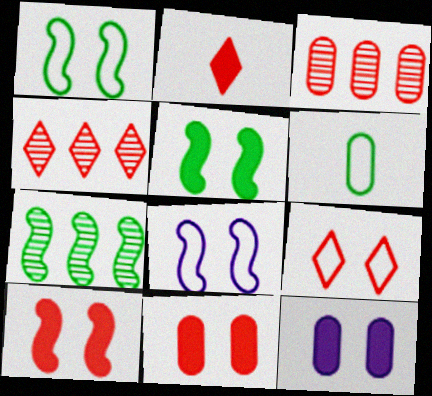[[2, 4, 9], 
[3, 6, 12]]